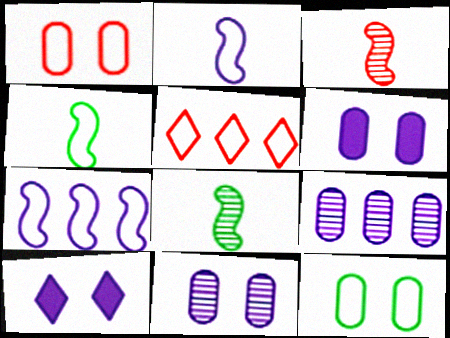[[2, 5, 12], 
[2, 9, 10], 
[5, 6, 8]]